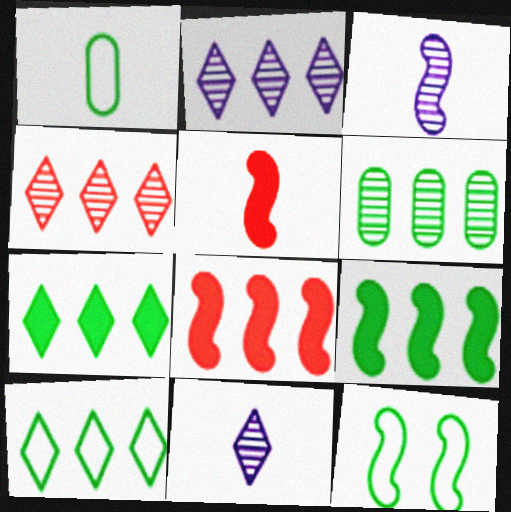[[1, 5, 11], 
[1, 10, 12], 
[3, 8, 12], 
[6, 9, 10]]